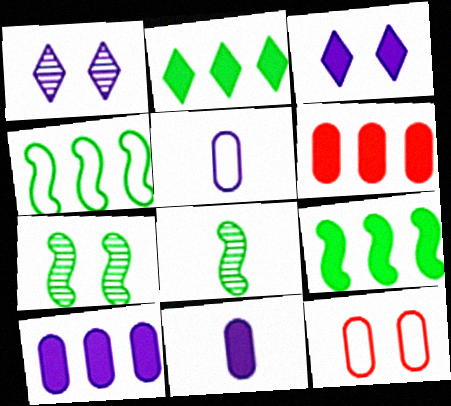[[3, 7, 12]]